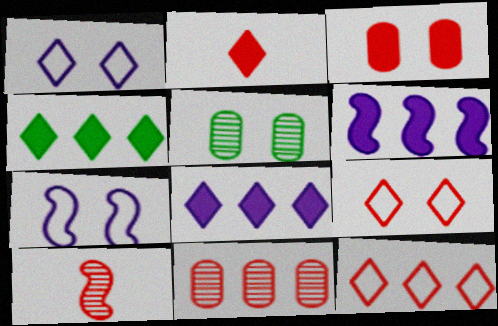[[3, 10, 12]]